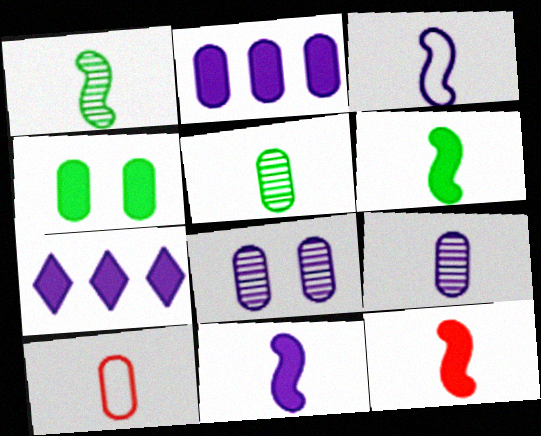[[1, 3, 12], 
[3, 7, 8], 
[4, 7, 12], 
[6, 11, 12]]